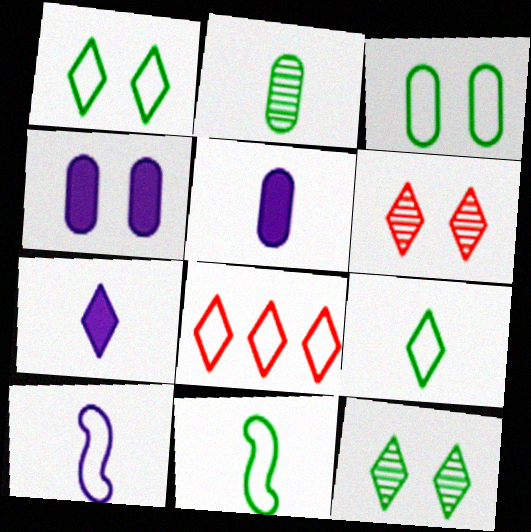[[3, 8, 10], 
[7, 8, 12]]